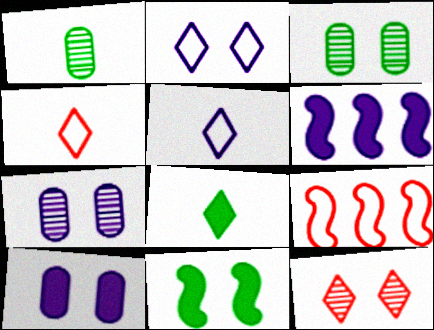[[3, 4, 6], 
[5, 6, 7], 
[7, 8, 9]]